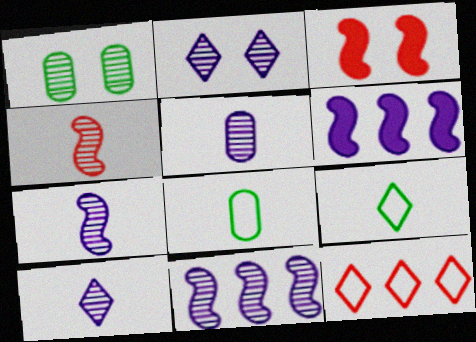[[2, 5, 11], 
[5, 7, 10]]